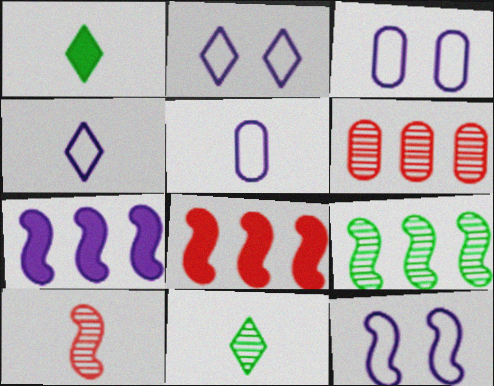[[1, 5, 10], 
[1, 6, 12], 
[2, 3, 12], 
[3, 8, 11]]